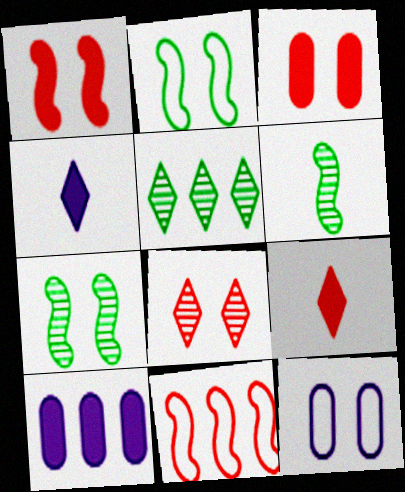[[5, 10, 11]]